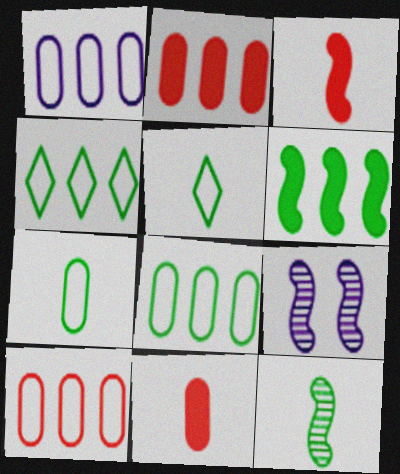[[1, 8, 10], 
[2, 5, 9], 
[4, 9, 11]]